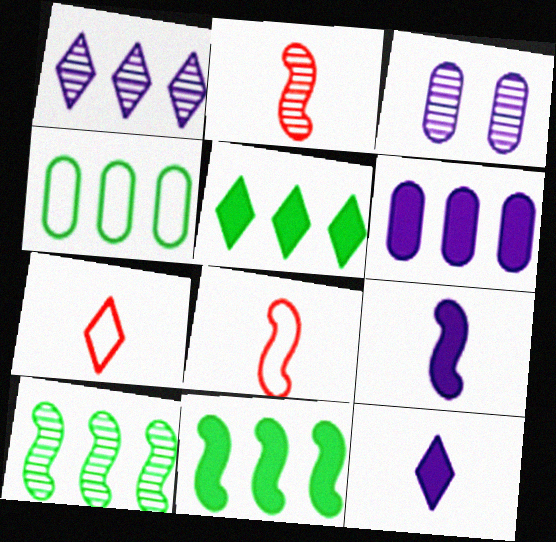[[3, 5, 8], 
[3, 7, 11], 
[4, 5, 10]]